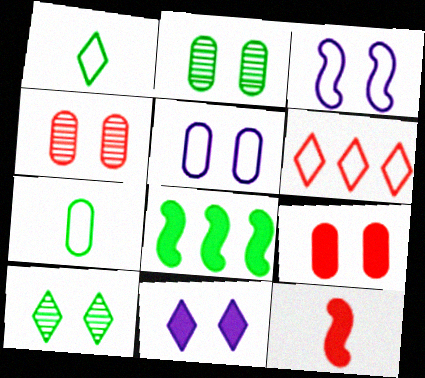[[1, 2, 8], 
[2, 5, 9], 
[3, 6, 7], 
[3, 9, 10], 
[4, 6, 12], 
[7, 8, 10]]